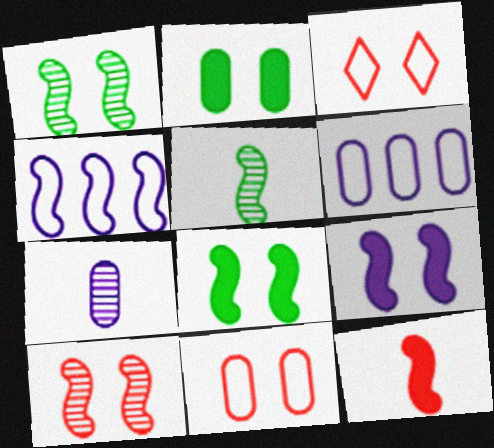[[1, 4, 12]]